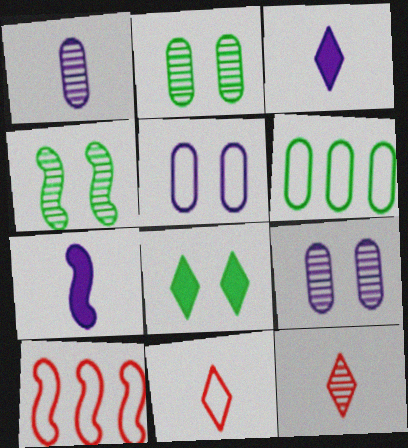[[1, 8, 10], 
[2, 3, 10], 
[4, 7, 10]]